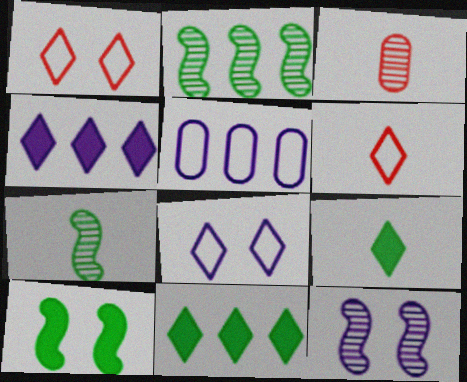[]